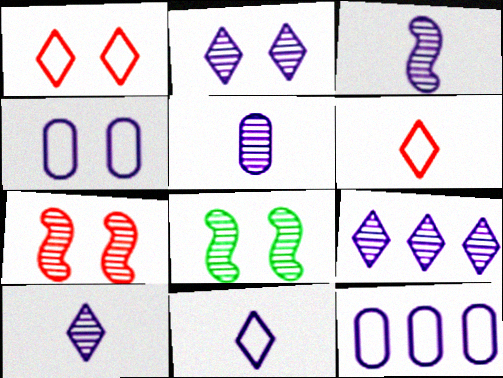[[2, 9, 10], 
[3, 5, 10]]